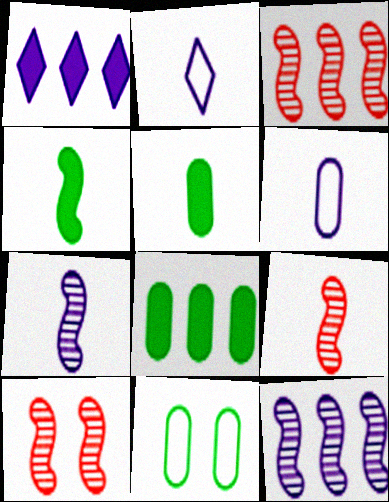[[1, 9, 11], 
[2, 5, 9], 
[2, 8, 10], 
[3, 9, 10]]